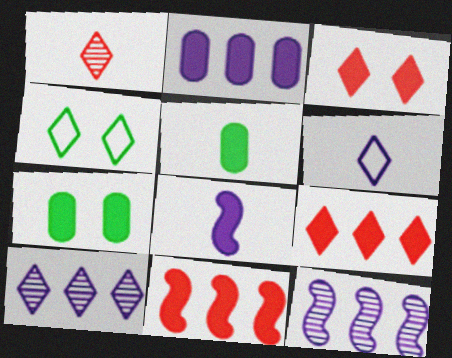[[7, 8, 9]]